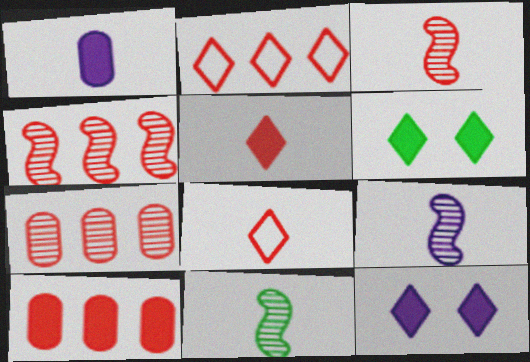[[1, 8, 11], 
[2, 4, 10], 
[3, 9, 11]]